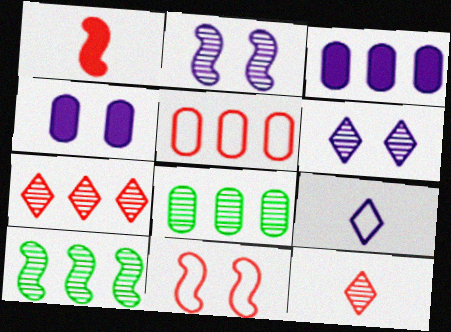[[2, 3, 9], 
[2, 8, 12], 
[3, 5, 8]]